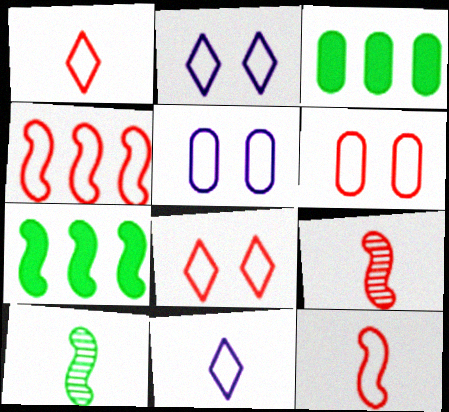[[1, 4, 6], 
[2, 3, 9]]